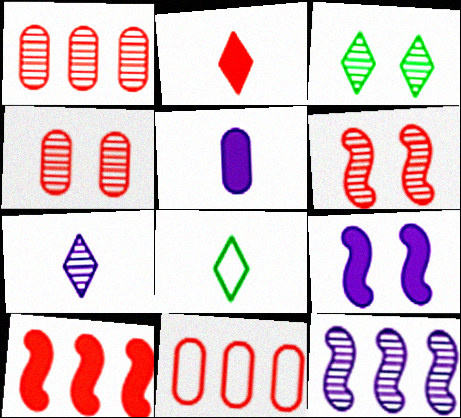[[1, 8, 9], 
[2, 6, 11], 
[2, 7, 8]]